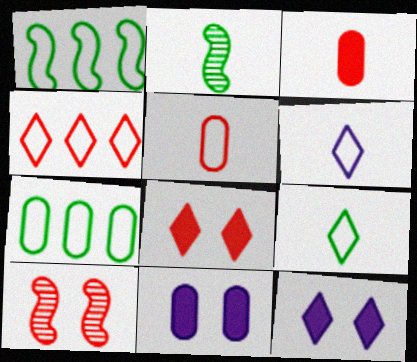[[2, 3, 6], 
[2, 4, 11], 
[3, 4, 10]]